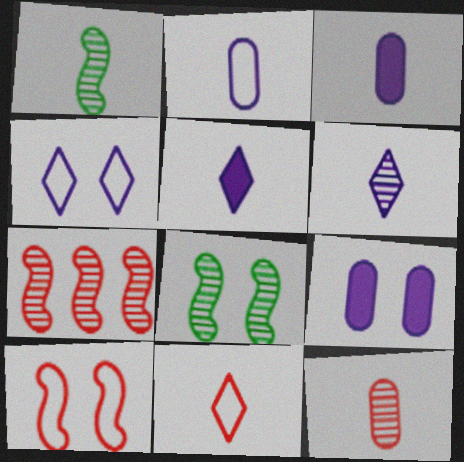[[1, 3, 11], 
[1, 6, 12]]